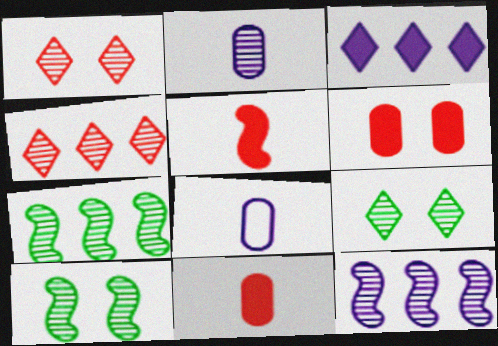[[1, 2, 7], 
[2, 4, 10]]